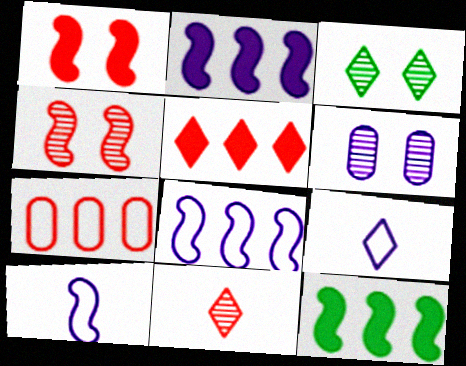[[1, 7, 11], 
[2, 6, 9], 
[3, 4, 6], 
[3, 5, 9], 
[4, 10, 12]]